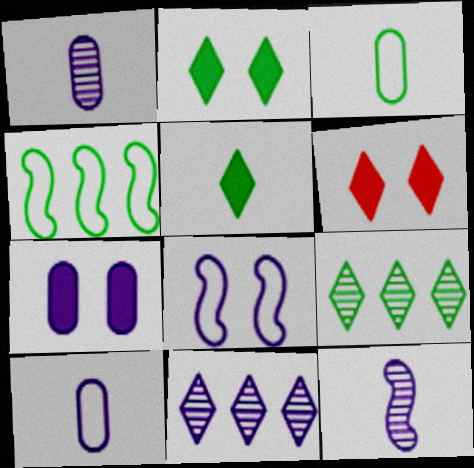[[1, 4, 6]]